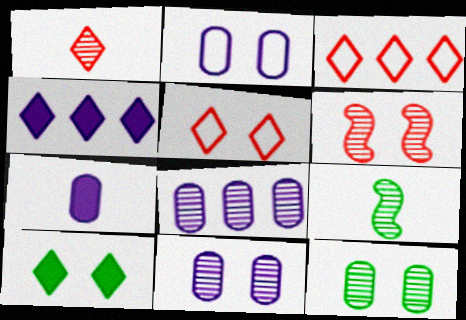[[2, 6, 10], 
[2, 7, 8]]